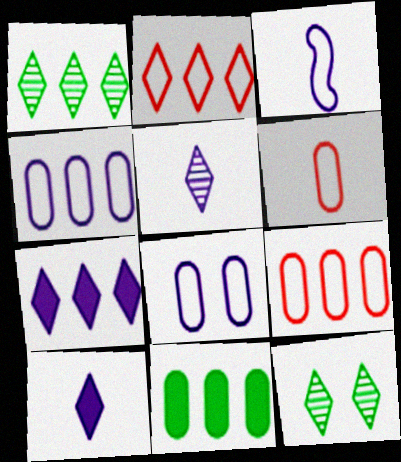[[1, 2, 7], 
[2, 10, 12]]